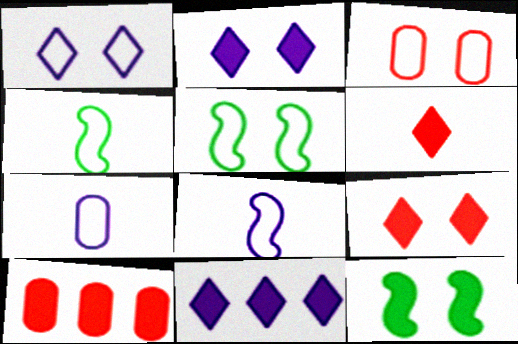[[1, 3, 5]]